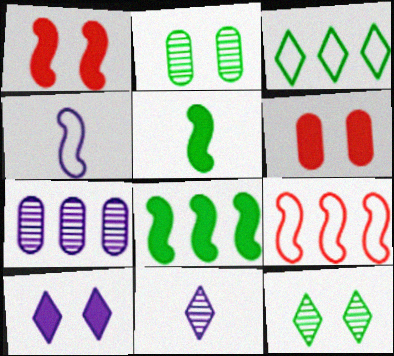[[2, 3, 5], 
[4, 7, 10]]